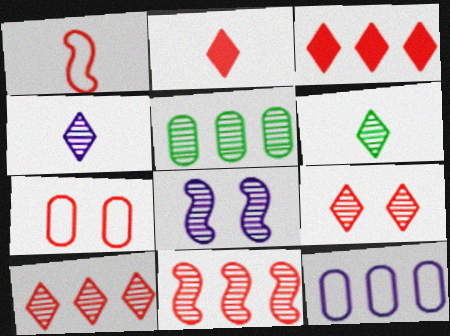[[2, 7, 11]]